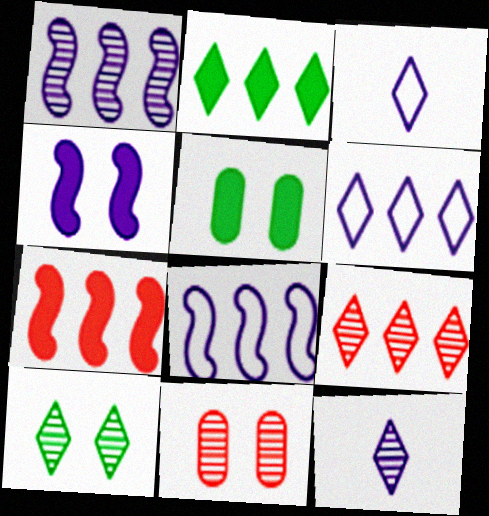[[2, 6, 9], 
[9, 10, 12]]